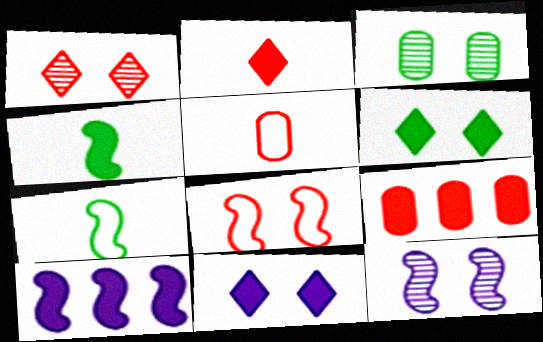[[1, 3, 12], 
[3, 8, 11], 
[4, 9, 11]]